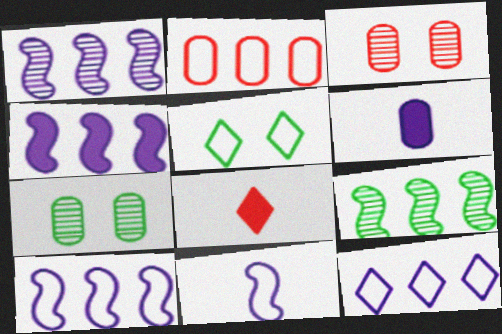[[1, 4, 10], 
[2, 5, 11], 
[2, 6, 7], 
[7, 8, 10]]